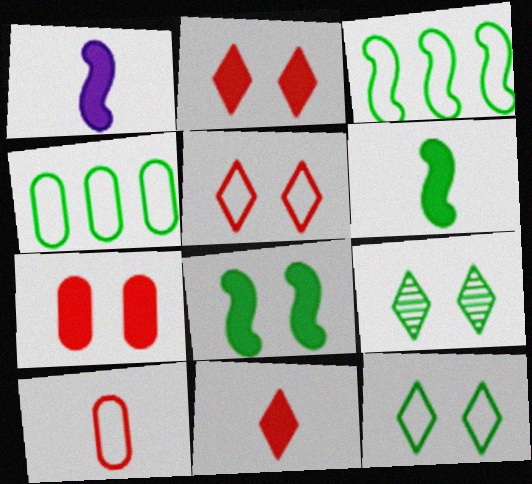[[4, 6, 9]]